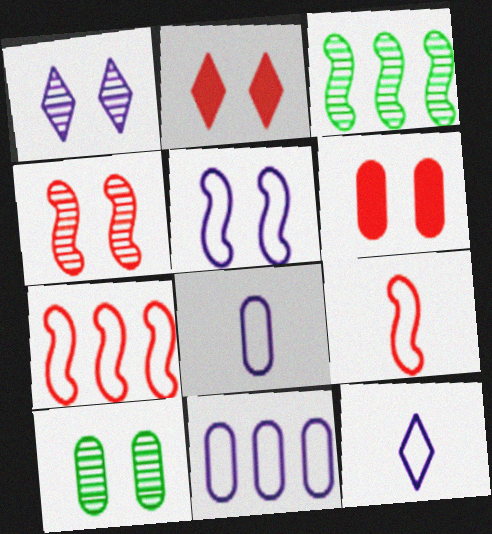[[1, 4, 10], 
[2, 3, 8], 
[2, 5, 10], 
[3, 6, 12], 
[5, 11, 12]]